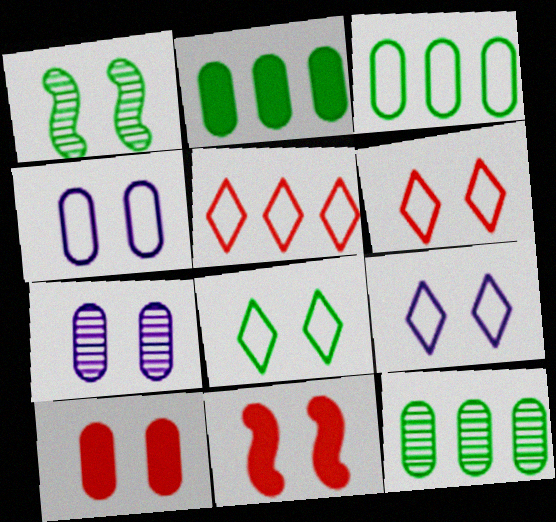[[1, 9, 10], 
[2, 3, 12], 
[6, 8, 9], 
[7, 8, 11]]